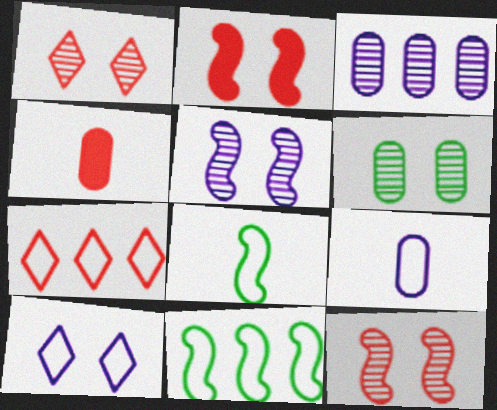[[1, 5, 6], 
[2, 6, 10], 
[4, 7, 12]]